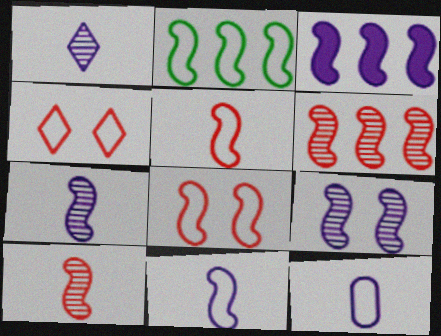[[2, 3, 6], 
[2, 4, 12], 
[2, 8, 11], 
[3, 9, 11]]